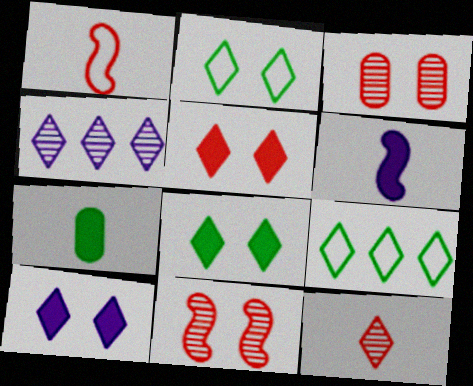[[3, 6, 9], 
[5, 8, 10], 
[9, 10, 12]]